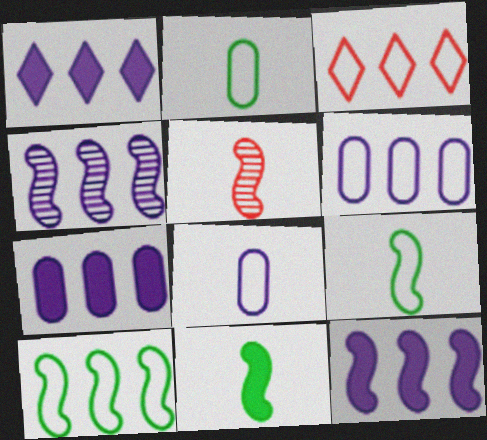[[1, 4, 6], 
[1, 7, 12], 
[3, 6, 10]]